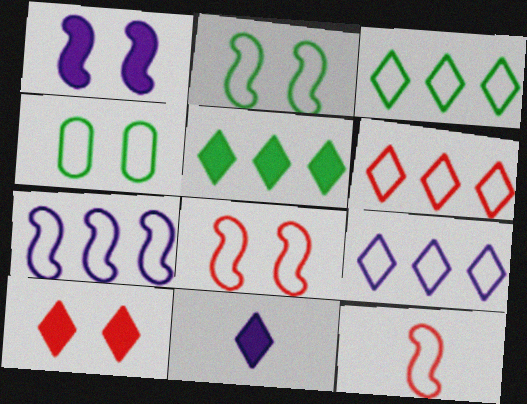[[2, 7, 12], 
[3, 6, 9], 
[4, 9, 12], 
[5, 10, 11]]